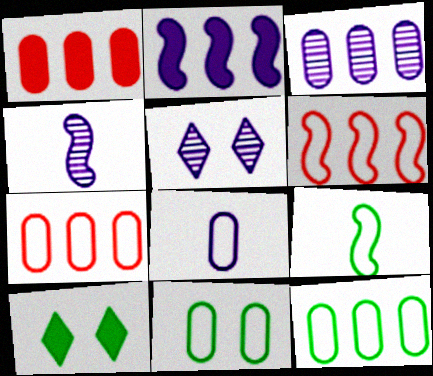[[1, 3, 12], 
[1, 5, 9], 
[2, 5, 8], 
[3, 4, 5], 
[4, 7, 10], 
[7, 8, 11]]